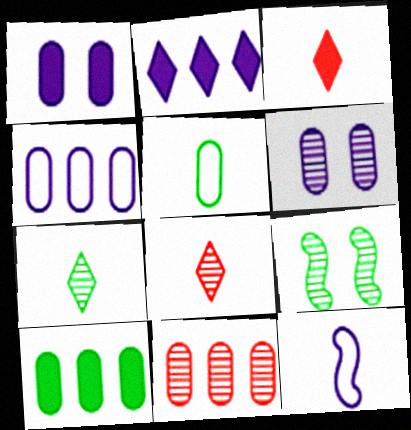[[1, 5, 11], 
[2, 6, 12], 
[3, 4, 9], 
[4, 10, 11]]